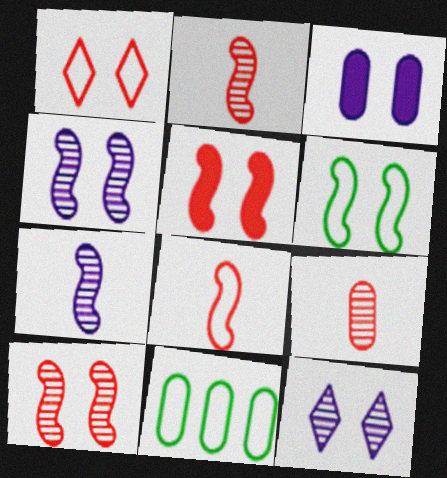[[3, 9, 11], 
[4, 5, 6]]